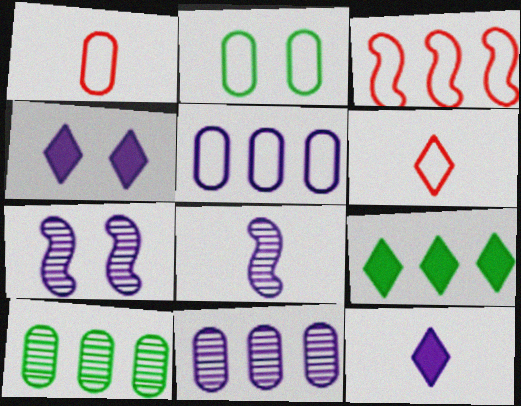[[1, 2, 5], 
[1, 7, 9], 
[3, 9, 11], 
[4, 5, 8], 
[5, 7, 12]]